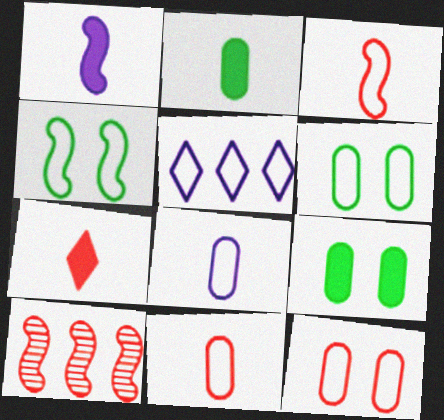[[1, 2, 7], 
[1, 4, 10], 
[3, 5, 6], 
[4, 5, 11], 
[7, 10, 12]]